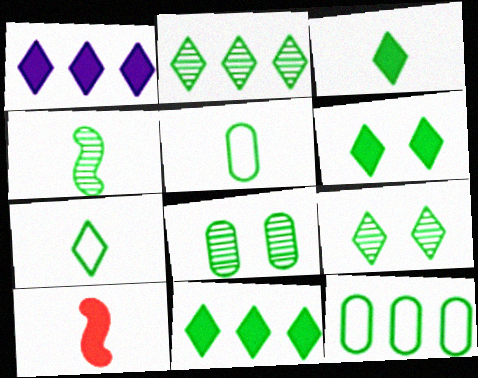[[2, 4, 8], 
[2, 6, 7], 
[3, 4, 5], 
[3, 6, 11], 
[4, 6, 12], 
[7, 9, 11]]